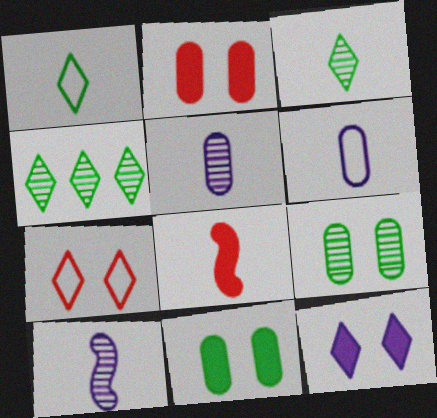[[1, 5, 8], 
[3, 6, 8]]